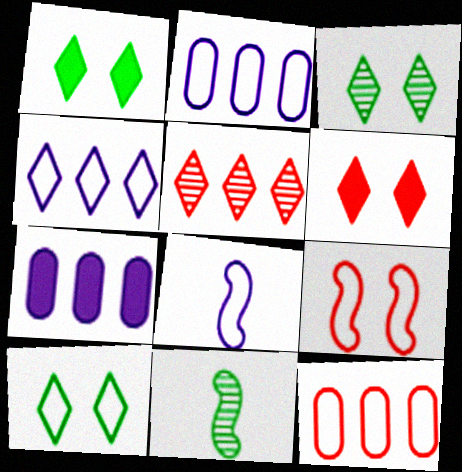[[1, 3, 10], 
[2, 6, 11], 
[8, 10, 12]]